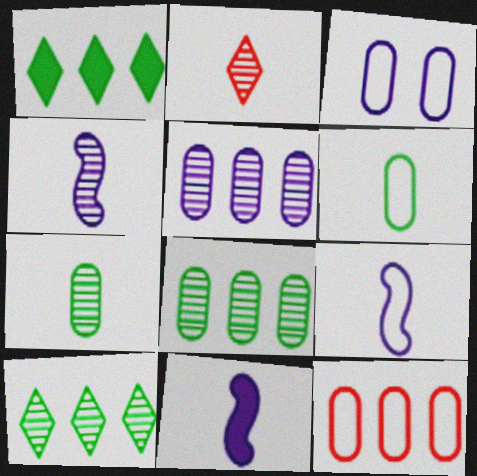[[2, 4, 7], 
[2, 6, 11], 
[3, 6, 12], 
[4, 9, 11]]